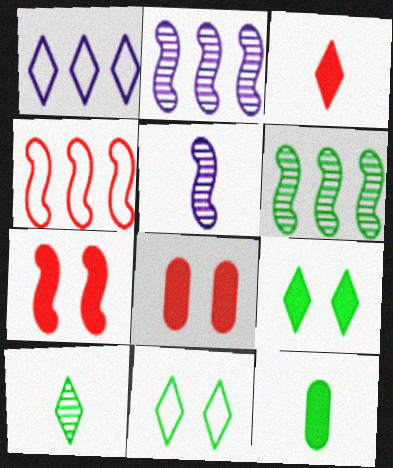[[6, 11, 12]]